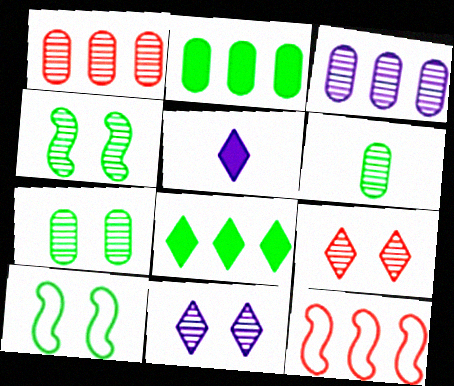[[1, 5, 10], 
[3, 8, 12], 
[5, 7, 12], 
[6, 8, 10]]